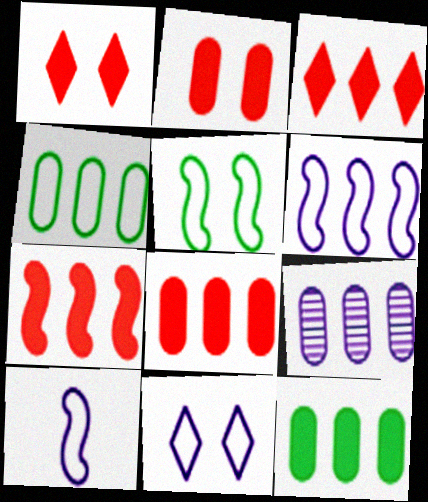[[3, 7, 8], 
[4, 8, 9]]